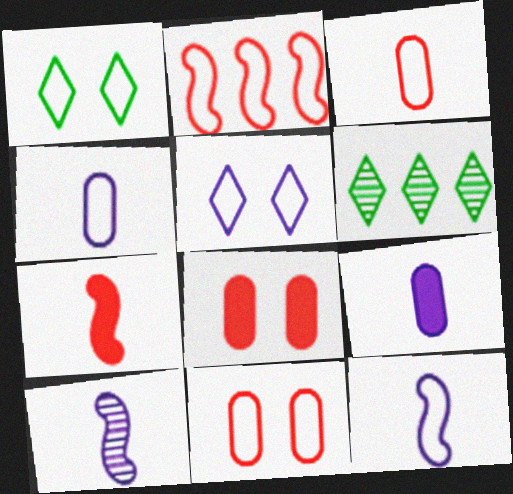[[1, 2, 4], 
[6, 8, 12]]